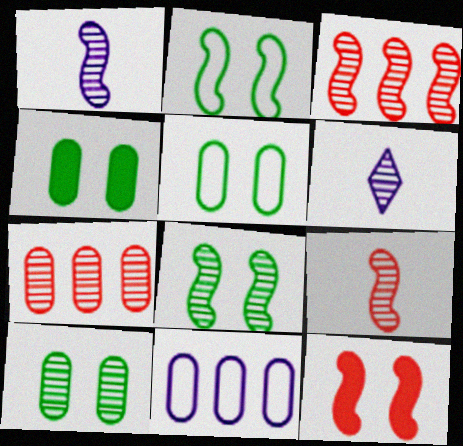[[1, 3, 8], 
[3, 6, 10], 
[4, 5, 10], 
[6, 7, 8]]